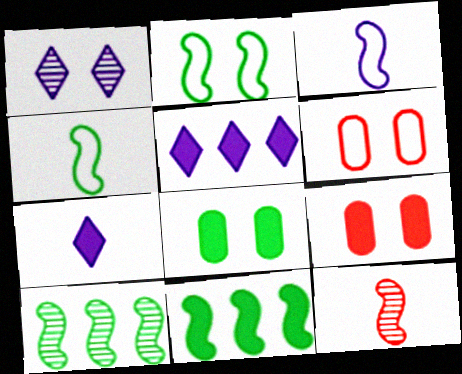[[1, 2, 9], 
[6, 7, 10], 
[7, 9, 11]]